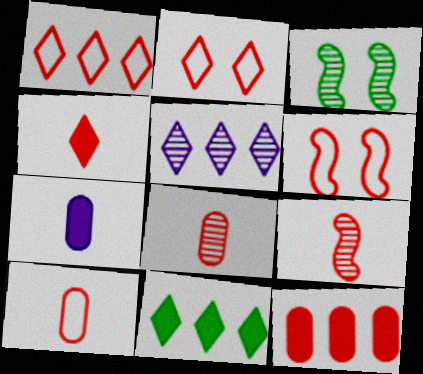[[1, 3, 7], 
[1, 5, 11], 
[1, 6, 10], 
[2, 9, 12], 
[3, 5, 8], 
[4, 9, 10]]